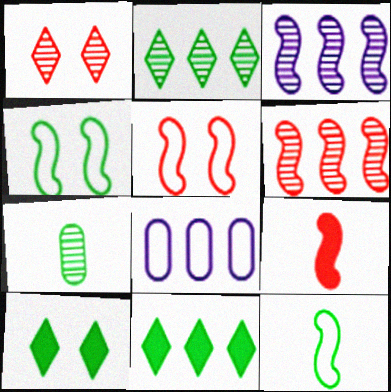[[1, 3, 7], 
[3, 4, 9], 
[4, 7, 11], 
[5, 6, 9], 
[6, 8, 11]]